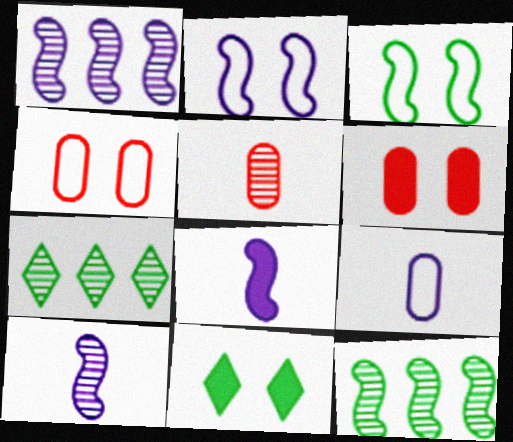[[1, 2, 8], 
[4, 7, 8]]